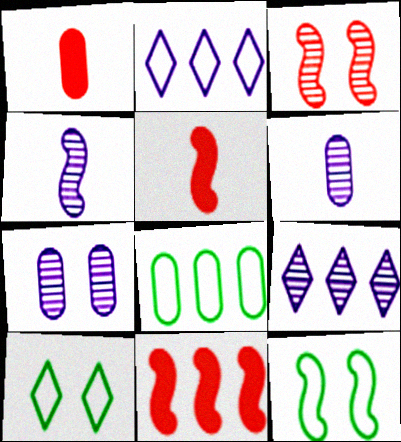[[1, 7, 8], 
[1, 9, 12], 
[4, 7, 9], 
[4, 11, 12], 
[6, 10, 11], 
[8, 9, 11]]